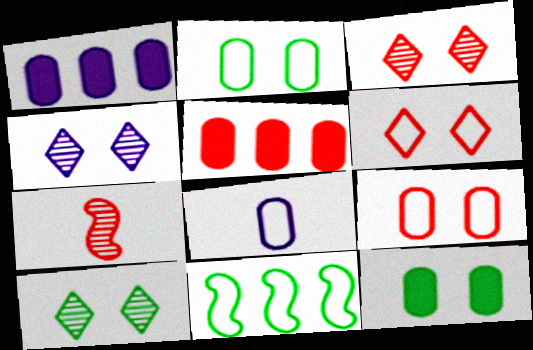[[3, 4, 10], 
[5, 6, 7], 
[6, 8, 11]]